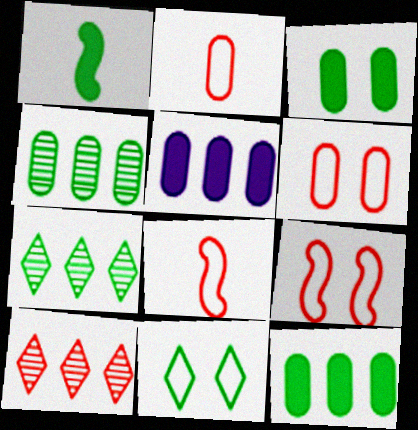[[1, 4, 11]]